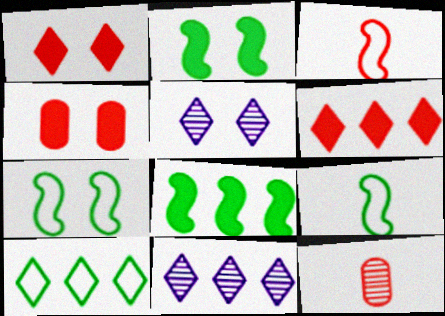[[4, 5, 7], 
[4, 9, 11], 
[6, 10, 11]]